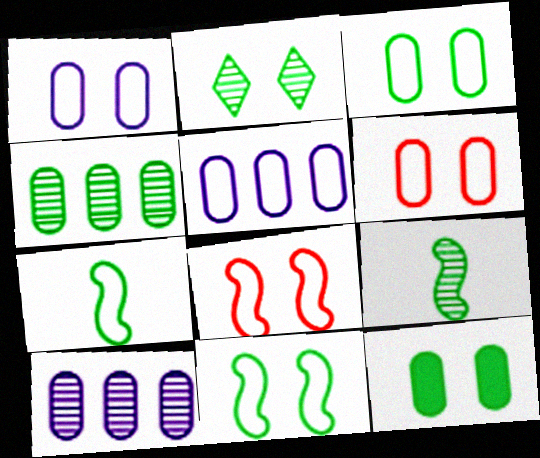[[1, 3, 6], 
[2, 4, 9], 
[2, 11, 12]]